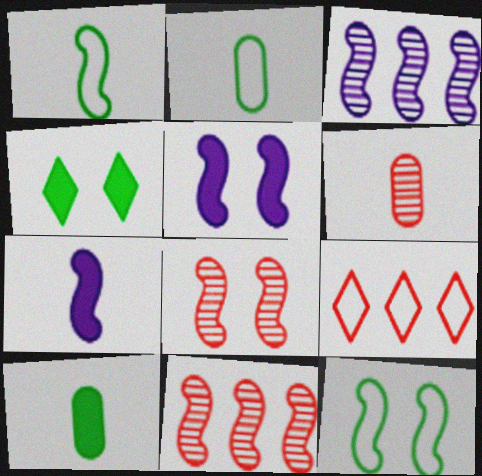[[1, 5, 11], 
[5, 8, 12], 
[7, 11, 12]]